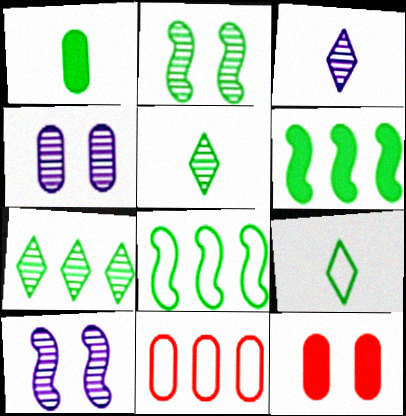[[1, 4, 11], 
[3, 8, 12]]